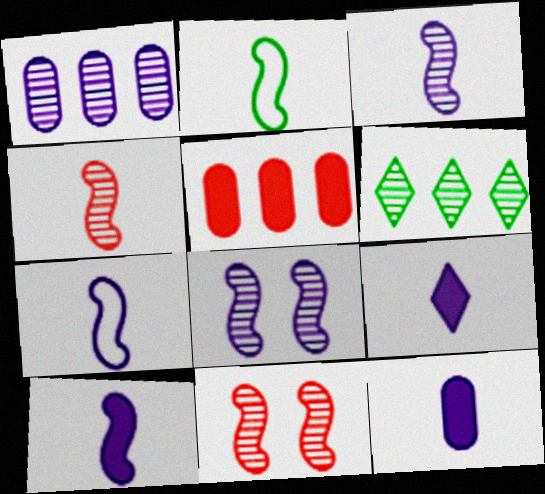[[2, 4, 10], 
[3, 7, 10], 
[9, 10, 12]]